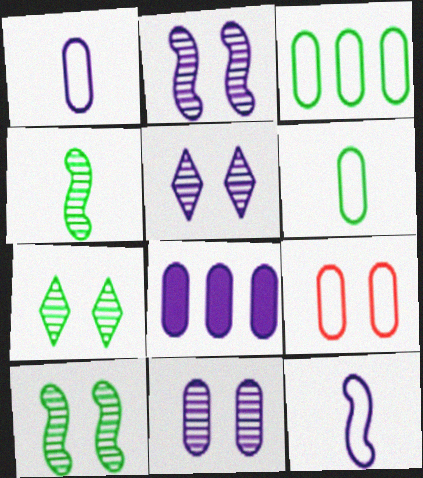[[1, 3, 9], 
[1, 8, 11], 
[2, 5, 11], 
[5, 8, 12]]